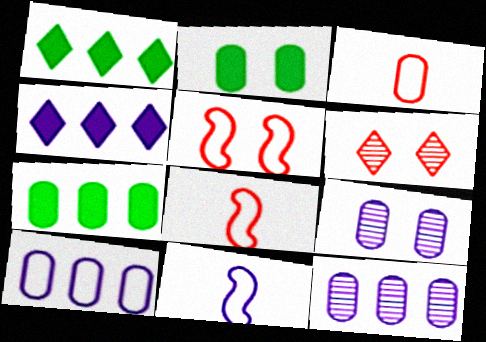[[1, 8, 9], 
[2, 3, 12], 
[3, 7, 9], 
[4, 9, 11], 
[6, 7, 11]]